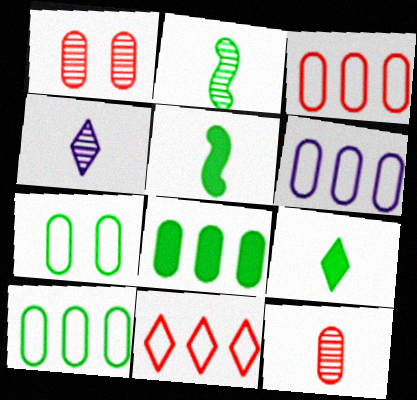[[2, 4, 12], 
[3, 6, 10]]